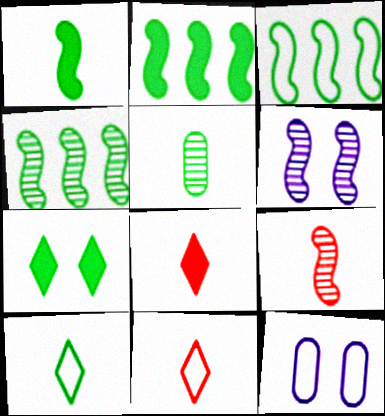[[1, 5, 10], 
[2, 3, 4], 
[3, 5, 7], 
[3, 11, 12], 
[4, 6, 9], 
[4, 8, 12]]